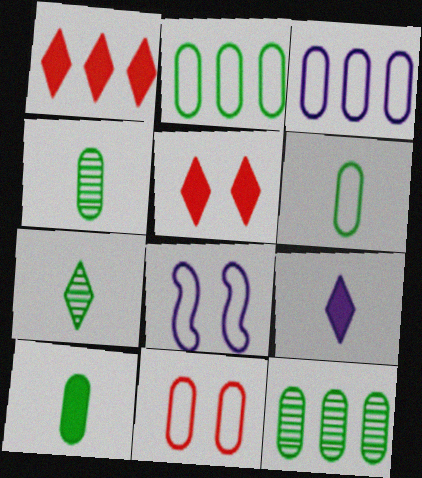[[1, 4, 8], 
[3, 6, 11], 
[4, 6, 10]]